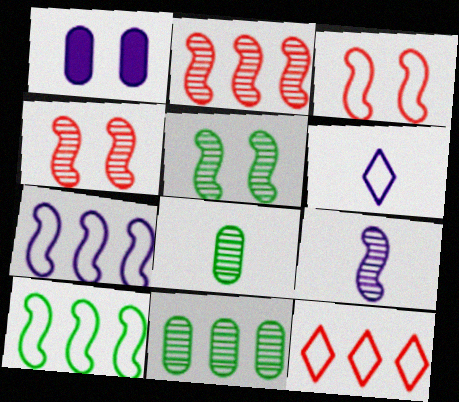[[2, 5, 9]]